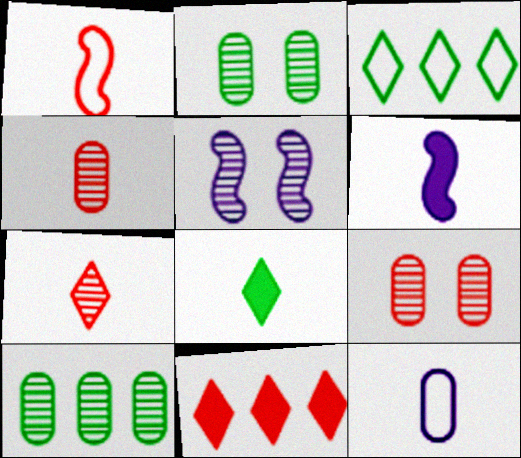[[1, 9, 11], 
[3, 6, 9], 
[5, 7, 10]]